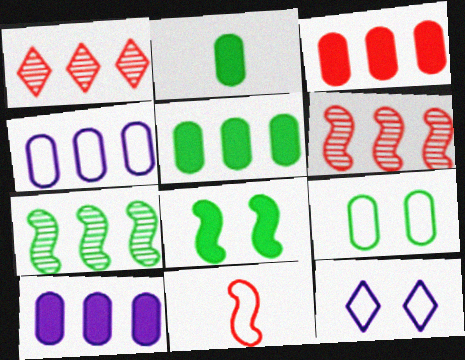[[2, 6, 12], 
[3, 5, 10]]